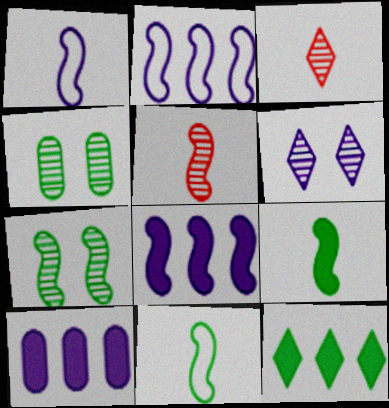[[1, 5, 9], 
[1, 6, 10], 
[4, 11, 12]]